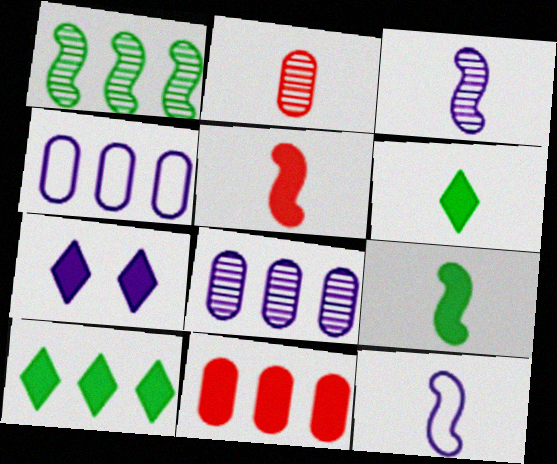[[2, 6, 12], 
[3, 4, 7], 
[7, 8, 12], 
[7, 9, 11]]